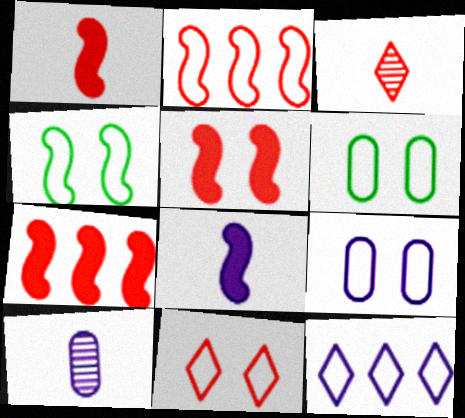[[1, 5, 7], 
[4, 9, 11]]